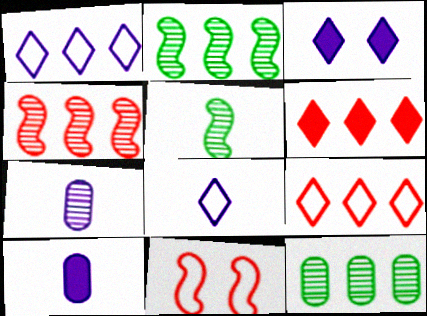[]